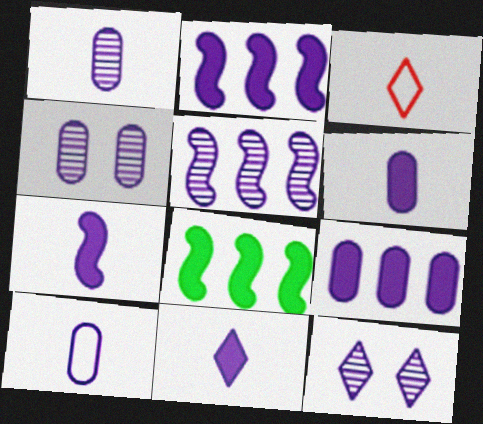[[1, 5, 12], 
[1, 6, 10], 
[2, 10, 12], 
[3, 4, 8], 
[4, 9, 10], 
[6, 7, 11]]